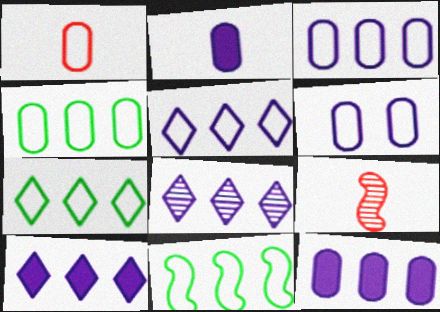[[1, 4, 6], 
[4, 7, 11], 
[5, 8, 10]]